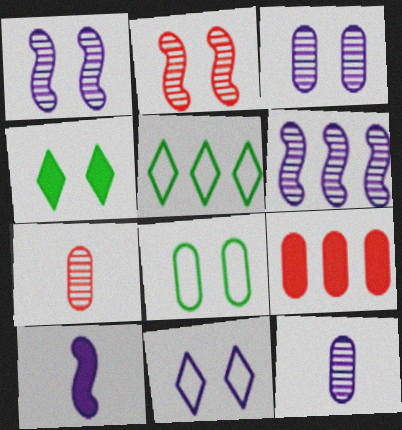[[4, 9, 10], 
[5, 6, 9], 
[8, 9, 12]]